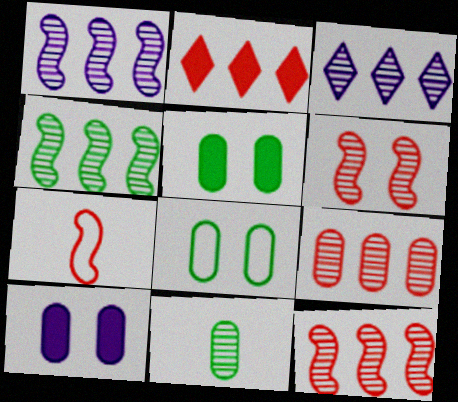[[1, 4, 12], 
[3, 4, 9], 
[3, 5, 7], 
[3, 6, 11]]